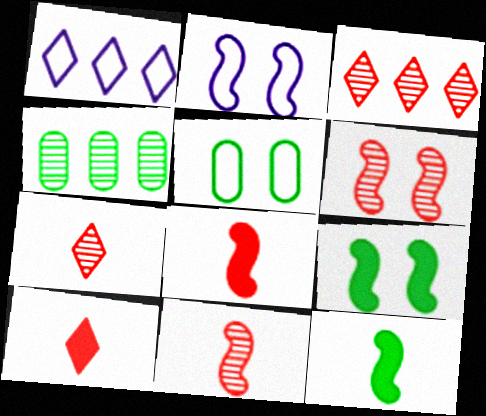[[2, 4, 10], 
[2, 6, 9]]